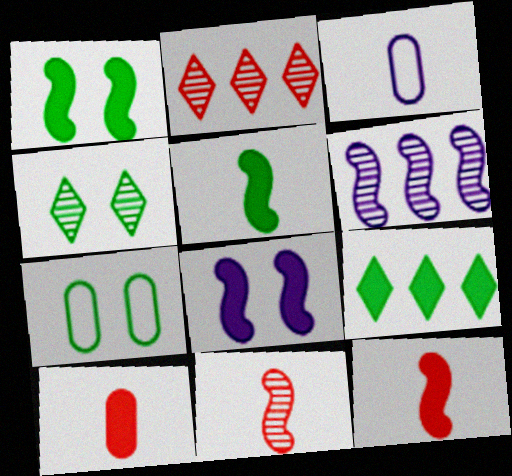[[1, 2, 3], 
[1, 4, 7], 
[8, 9, 10]]